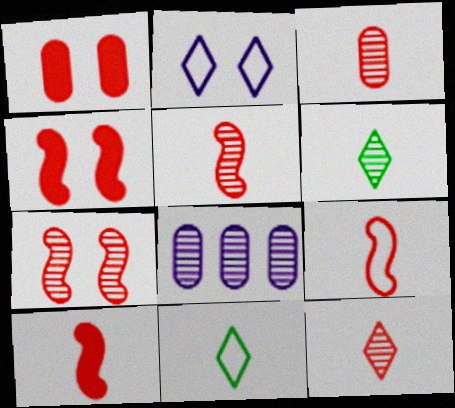[[3, 5, 12], 
[4, 8, 11], 
[5, 9, 10], 
[6, 7, 8]]